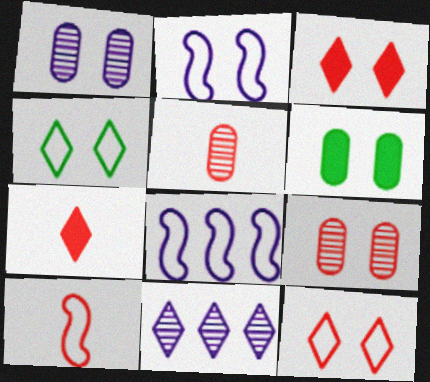[[4, 7, 11], 
[5, 7, 10], 
[6, 10, 11]]